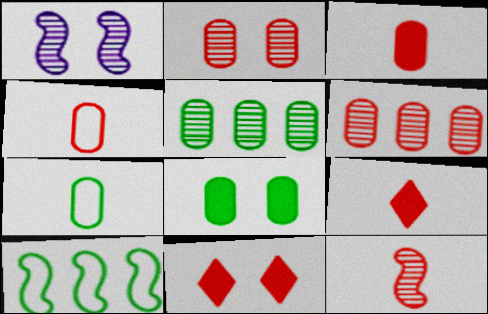[[4, 9, 12], 
[5, 7, 8]]